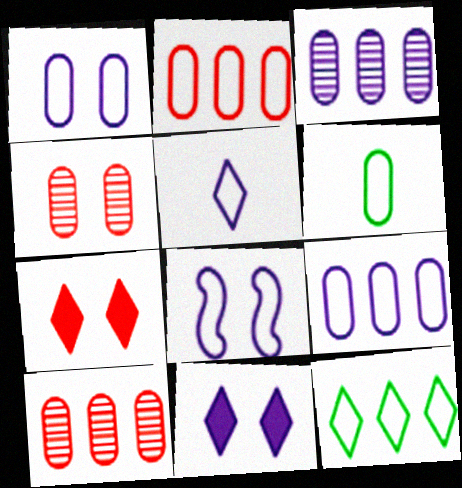[[1, 2, 6], 
[5, 8, 9]]